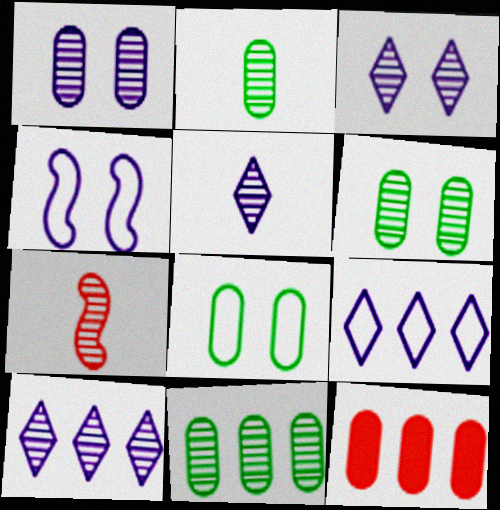[[2, 5, 7], 
[2, 6, 11], 
[3, 5, 10], 
[3, 7, 11], 
[6, 7, 10]]